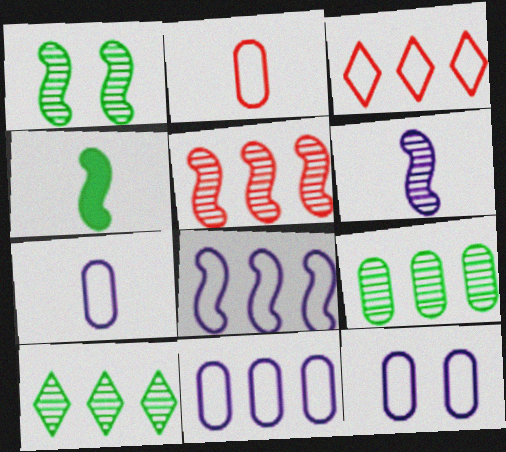[[1, 5, 6], 
[7, 11, 12]]